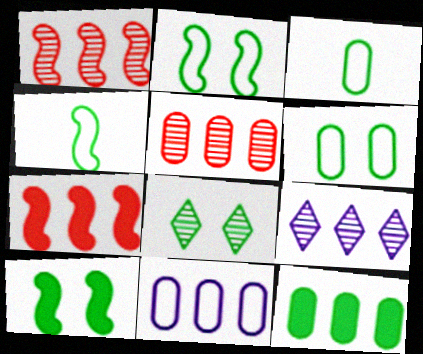[[4, 8, 12], 
[5, 11, 12], 
[6, 8, 10]]